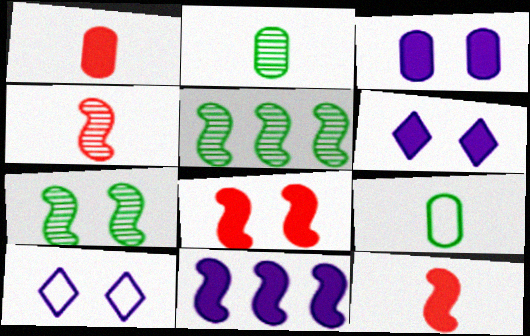[[1, 5, 10]]